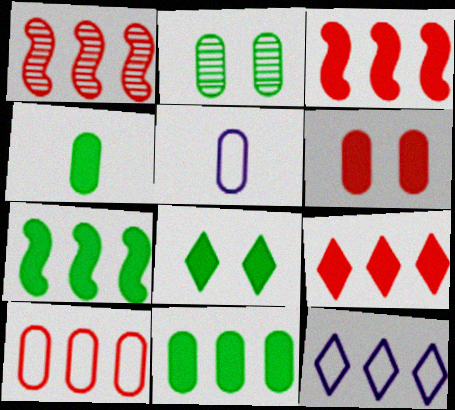[[1, 5, 8], 
[1, 9, 10], 
[1, 11, 12], 
[4, 7, 8]]